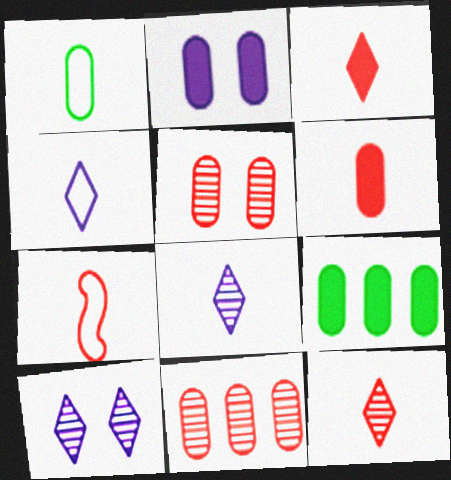[[1, 2, 11], 
[1, 4, 7], 
[2, 6, 9], 
[6, 7, 12], 
[7, 9, 10]]